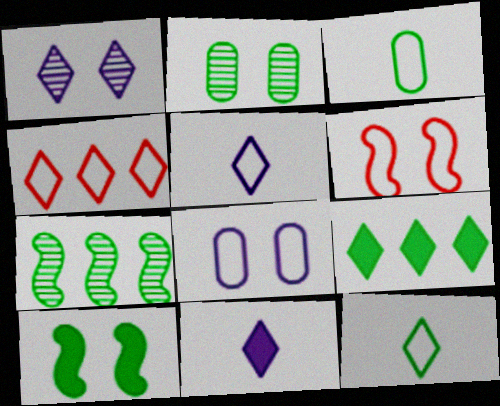[]